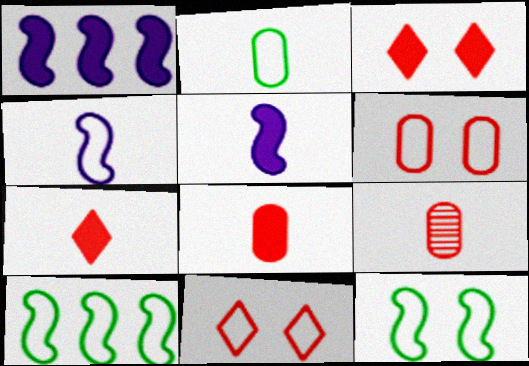[]